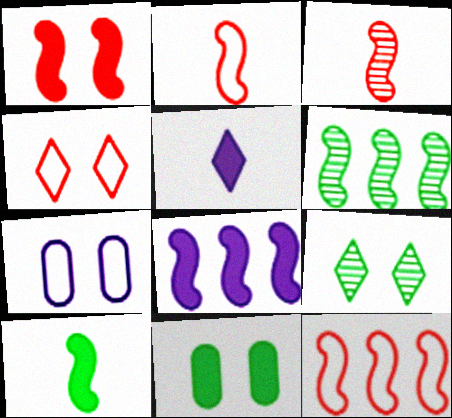[[1, 3, 12], 
[1, 7, 9], 
[1, 8, 10], 
[6, 8, 12]]